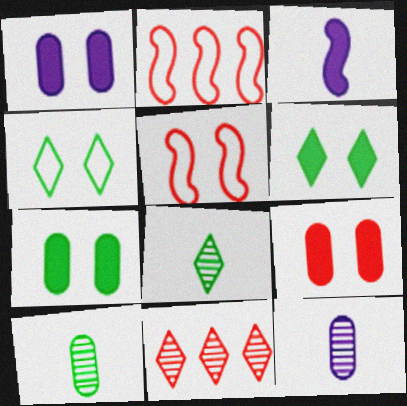[[1, 2, 8], 
[1, 7, 9], 
[2, 6, 12]]